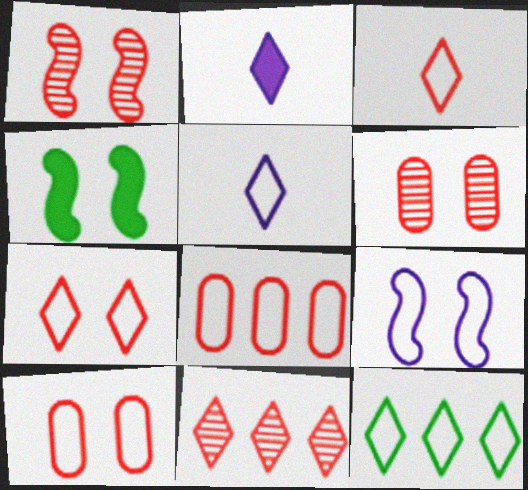[[1, 4, 9], 
[5, 7, 12]]